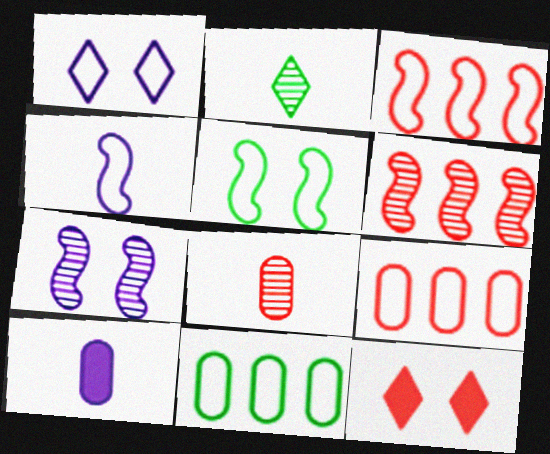[[3, 4, 5], 
[3, 8, 12]]